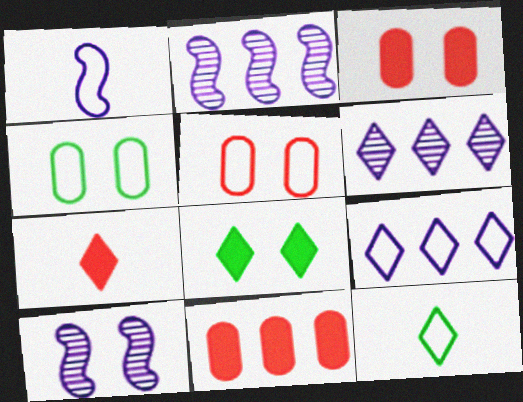[[2, 3, 12], 
[2, 4, 7], 
[5, 8, 10], 
[10, 11, 12]]